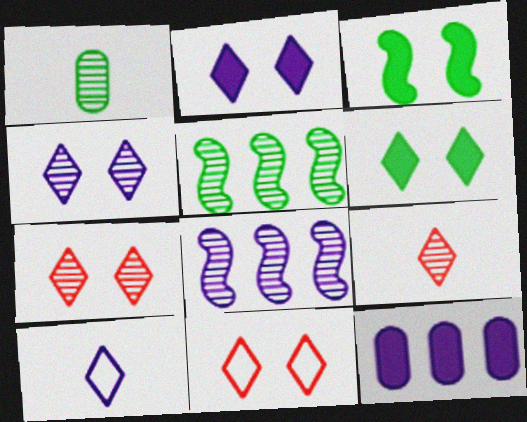[[1, 7, 8], 
[4, 6, 11]]